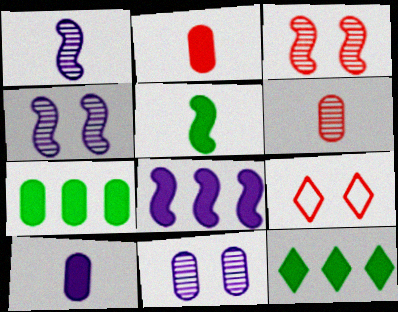[[1, 7, 9]]